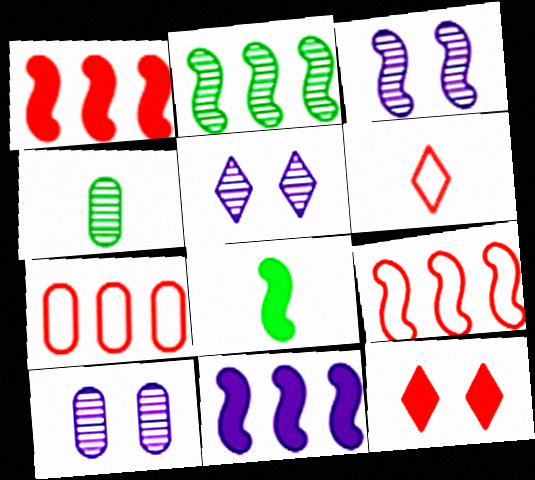[[2, 9, 11], 
[3, 5, 10], 
[3, 8, 9], 
[5, 7, 8]]